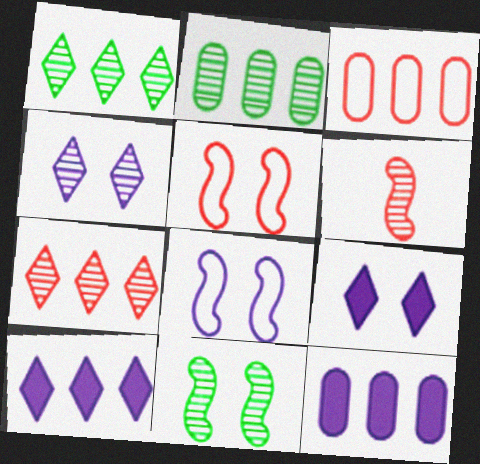[[2, 3, 12], 
[2, 4, 6]]